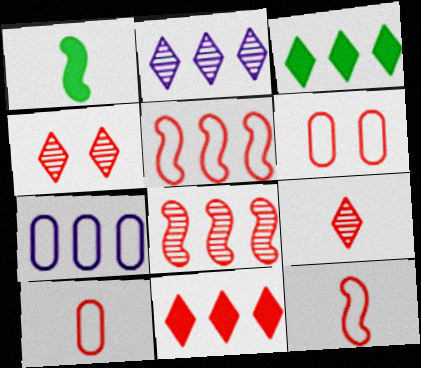[[1, 2, 6], 
[1, 4, 7], 
[3, 7, 8]]